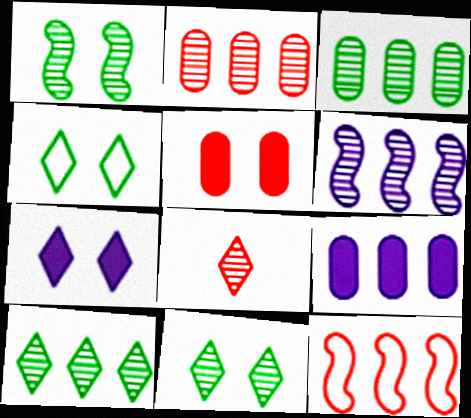[[2, 6, 10], 
[5, 8, 12], 
[9, 10, 12]]